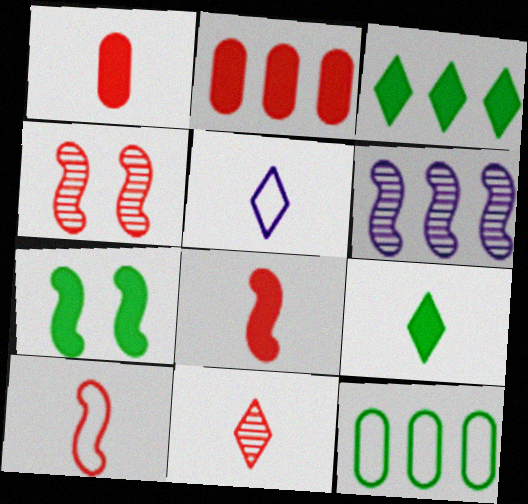[[1, 10, 11], 
[5, 9, 11], 
[6, 7, 10]]